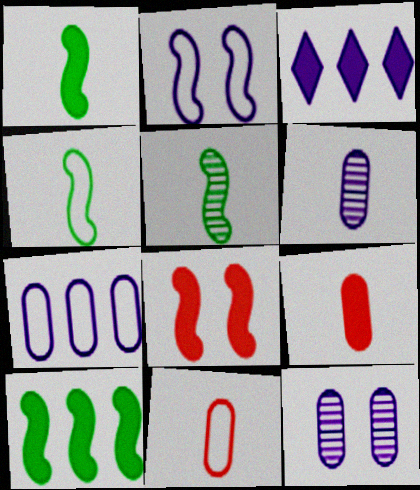[[1, 4, 5], 
[2, 3, 6]]